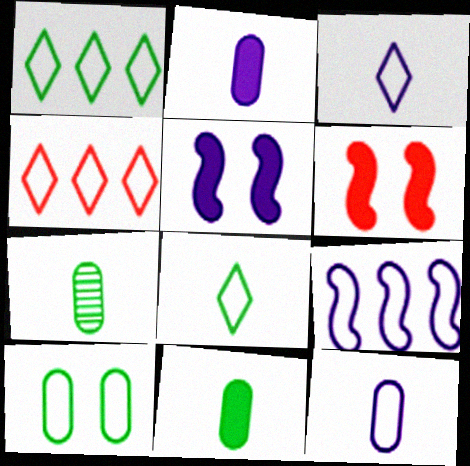[[4, 5, 7]]